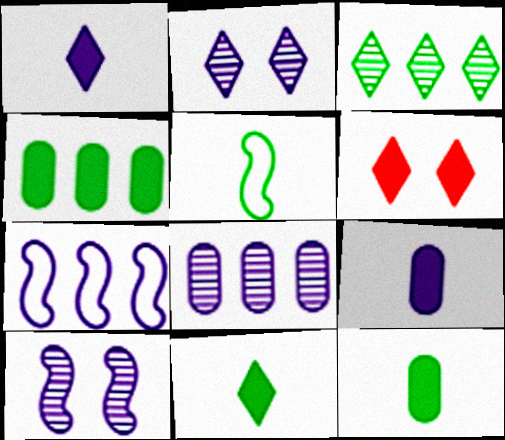[[2, 7, 9], 
[5, 6, 8]]